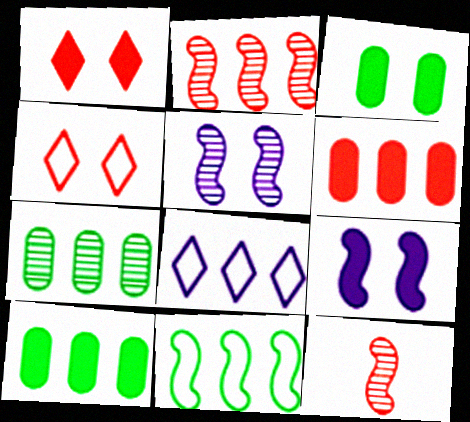[[1, 3, 9], 
[2, 8, 10], 
[3, 4, 5], 
[3, 8, 12], 
[4, 6, 12], 
[9, 11, 12]]